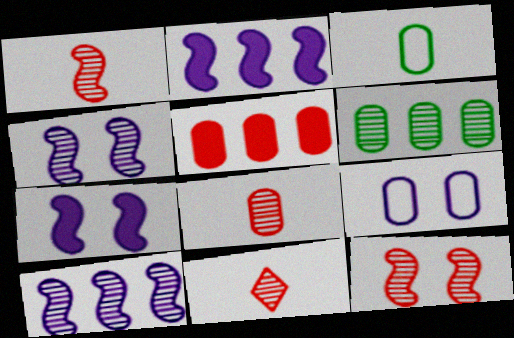[[1, 8, 11], 
[4, 6, 11]]